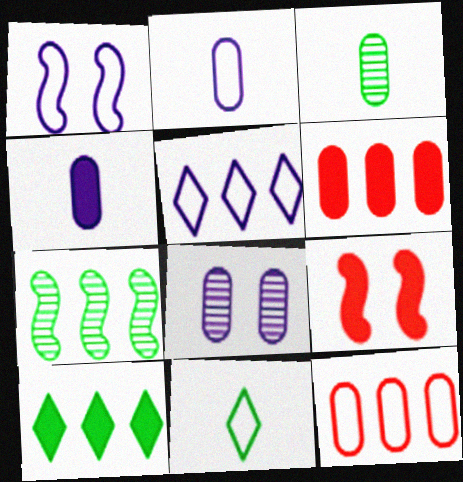[[1, 2, 5], 
[1, 11, 12], 
[3, 5, 9], 
[4, 9, 10], 
[5, 6, 7]]